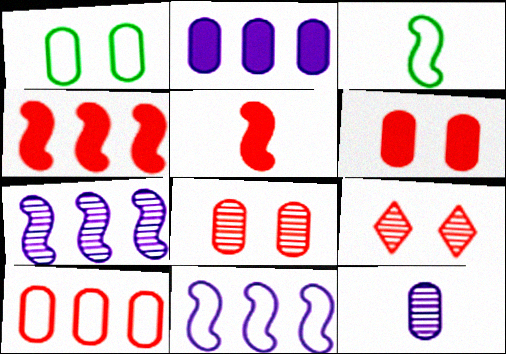[[2, 3, 9], 
[5, 9, 10]]